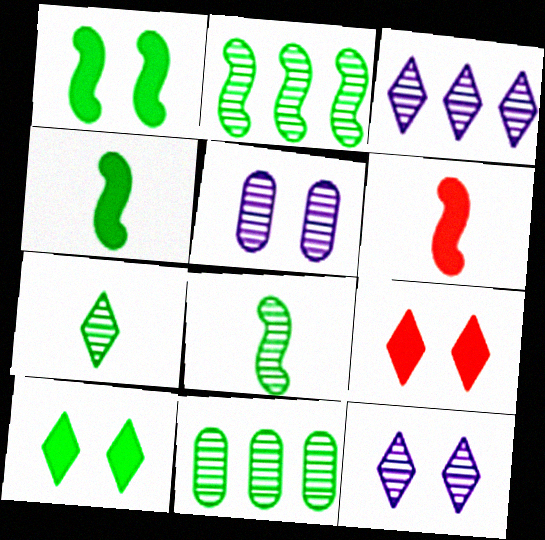[]